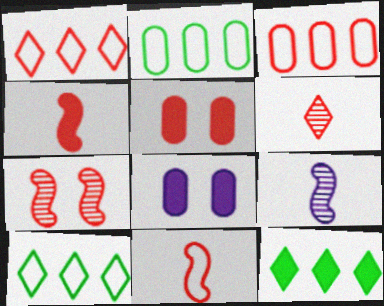[[4, 8, 12], 
[5, 9, 10]]